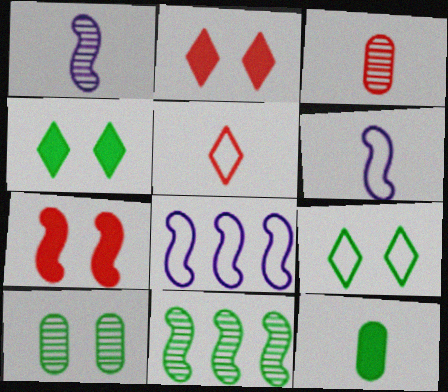[[1, 5, 12], 
[3, 4, 8], 
[6, 7, 11], 
[9, 11, 12]]